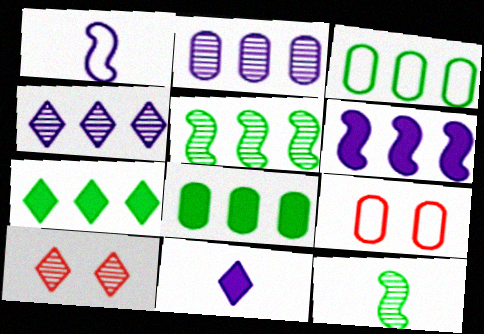[[1, 8, 10], 
[2, 10, 12], 
[3, 5, 7], 
[5, 9, 11]]